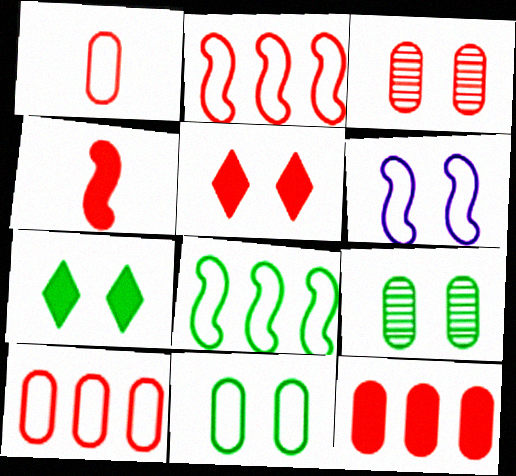[[1, 3, 12], 
[3, 6, 7], 
[4, 5, 12], 
[5, 6, 9]]